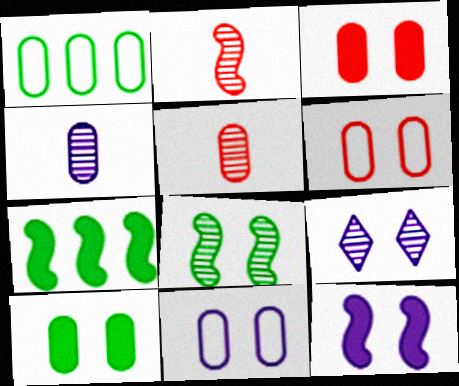[[1, 3, 4], 
[9, 11, 12]]